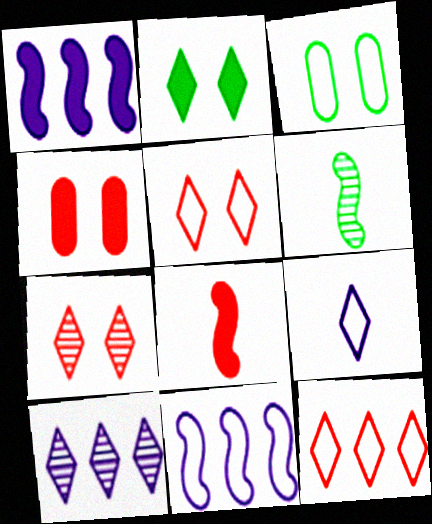[[3, 8, 10]]